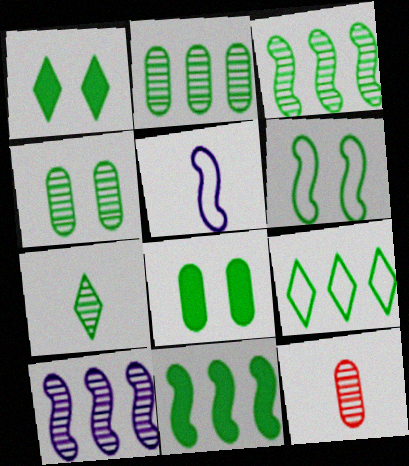[[1, 4, 6], 
[1, 7, 9], 
[2, 9, 11], 
[3, 4, 7]]